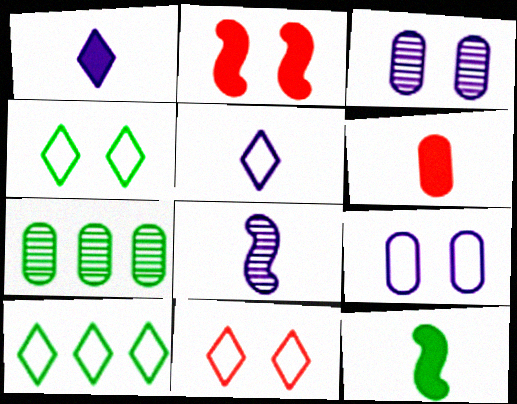[[1, 6, 12], 
[2, 3, 4], 
[2, 5, 7], 
[4, 7, 12], 
[5, 10, 11], 
[6, 7, 9]]